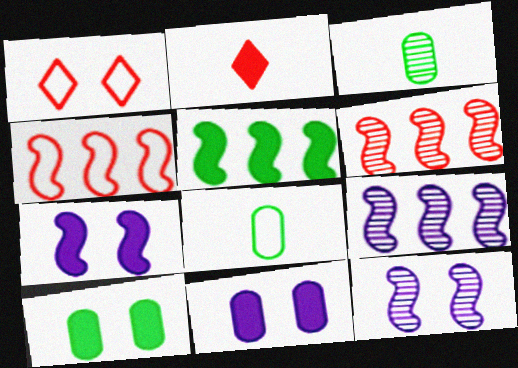[[1, 10, 12], 
[2, 5, 11], 
[4, 5, 9]]